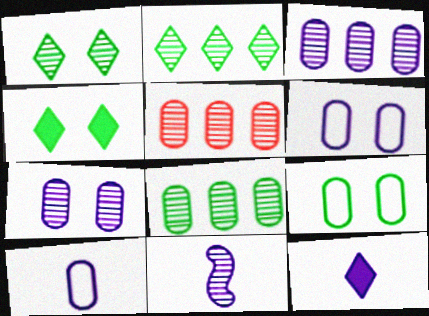[[1, 5, 11], 
[3, 5, 8], 
[10, 11, 12]]